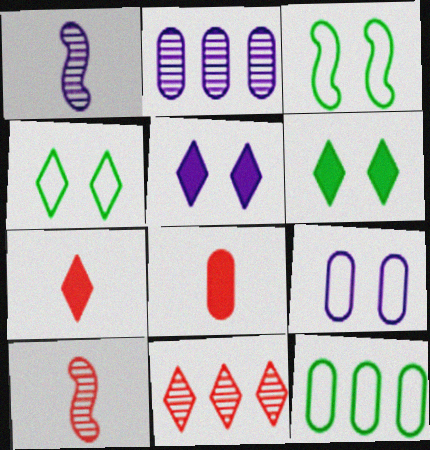[[2, 3, 7], 
[5, 10, 12]]